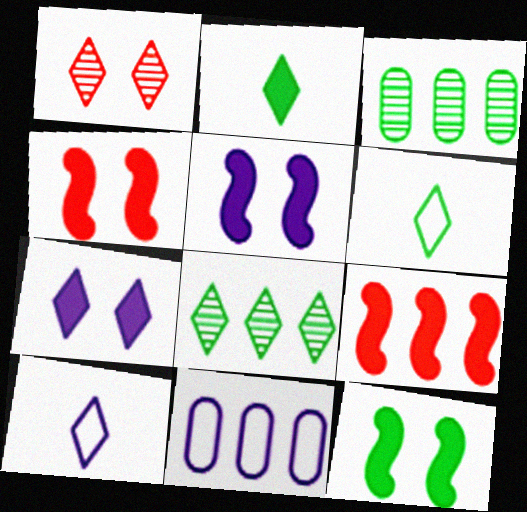[[3, 4, 10], 
[3, 6, 12], 
[4, 5, 12], 
[8, 9, 11]]